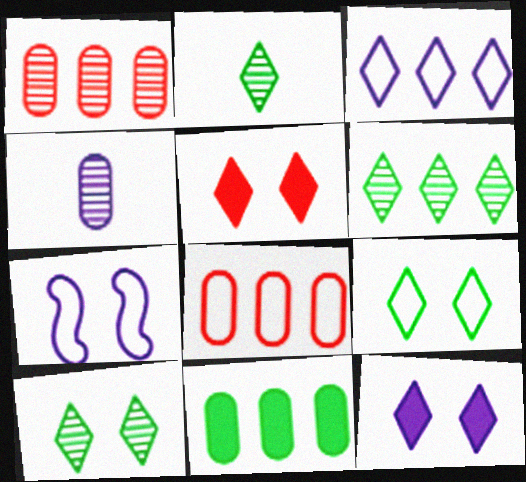[[2, 3, 5], 
[2, 6, 10]]